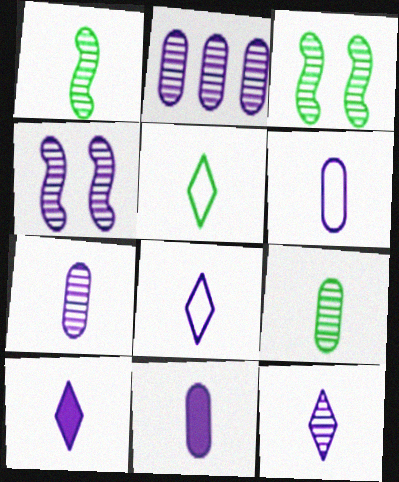[[2, 4, 12], 
[6, 7, 11], 
[8, 10, 12]]